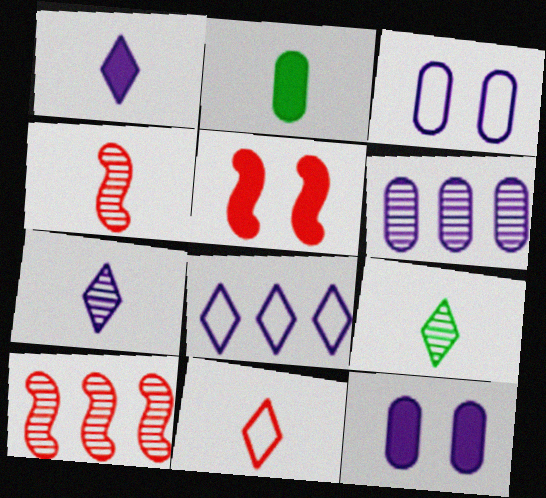[[1, 9, 11]]